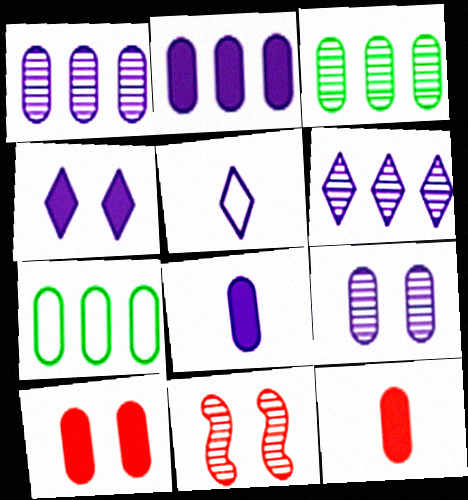[[4, 5, 6], 
[7, 9, 12]]